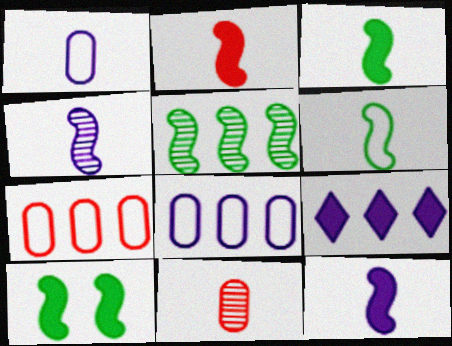[[2, 3, 12], 
[2, 4, 6], 
[5, 6, 10], 
[5, 7, 9]]